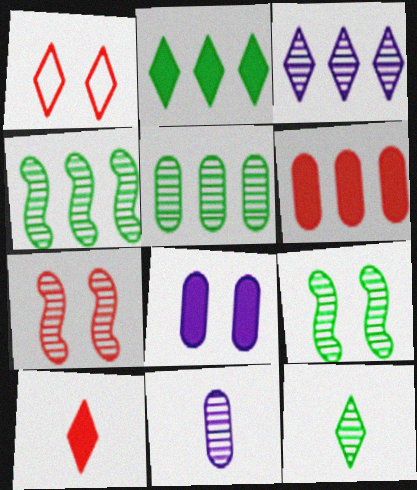[[1, 8, 9], 
[5, 9, 12]]